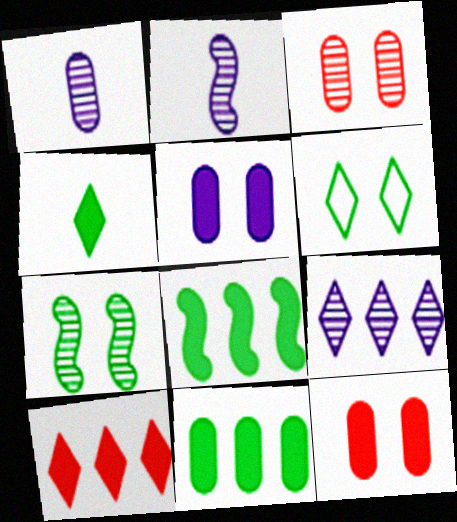[]